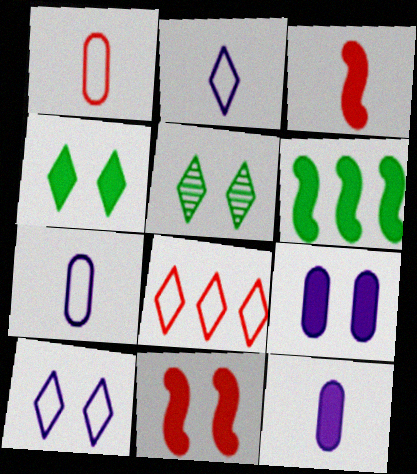[[4, 9, 11]]